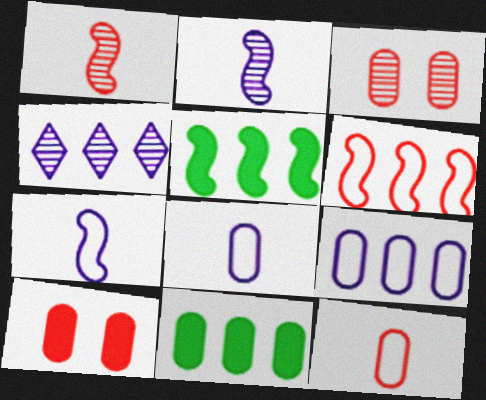[[3, 8, 11], 
[4, 6, 11]]